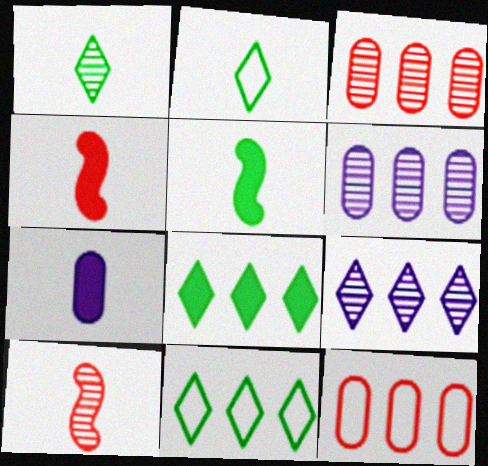[[2, 7, 10]]